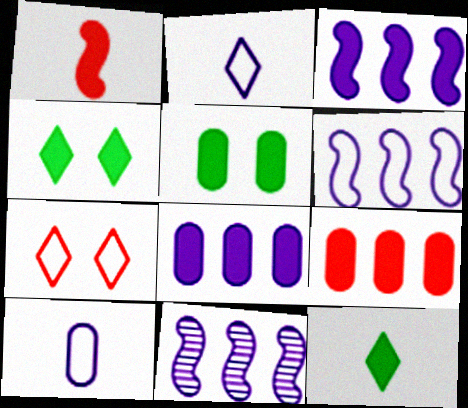[[1, 4, 8], 
[3, 6, 11]]